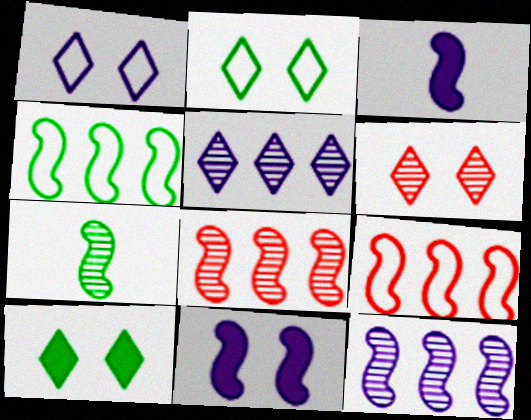[[1, 6, 10], 
[7, 9, 11]]